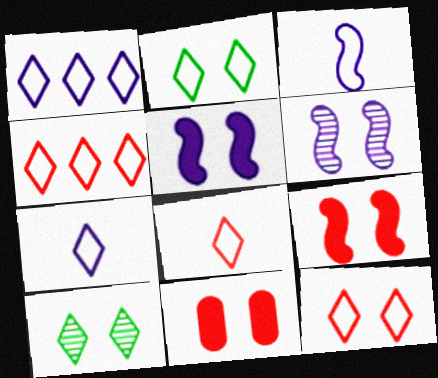[[1, 2, 8], 
[2, 4, 7], 
[2, 6, 11], 
[4, 8, 12]]